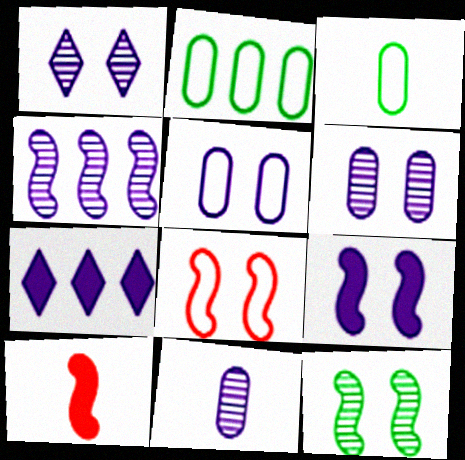[[1, 2, 10], 
[1, 4, 11], 
[1, 5, 9], 
[8, 9, 12]]